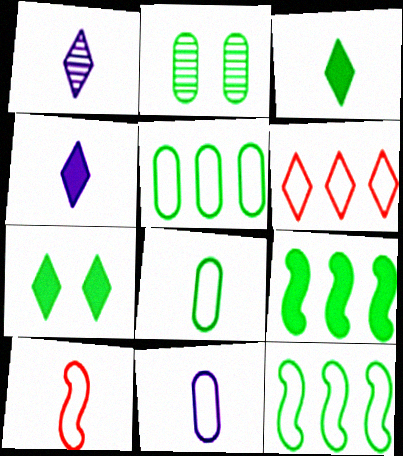[[1, 6, 7], 
[2, 3, 12]]